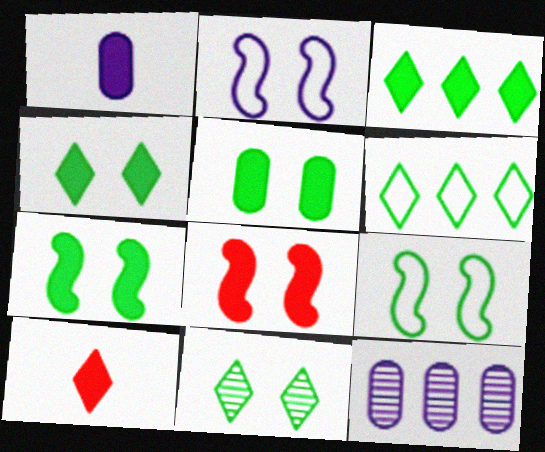[[1, 3, 8], 
[4, 5, 7], 
[5, 9, 11], 
[9, 10, 12]]